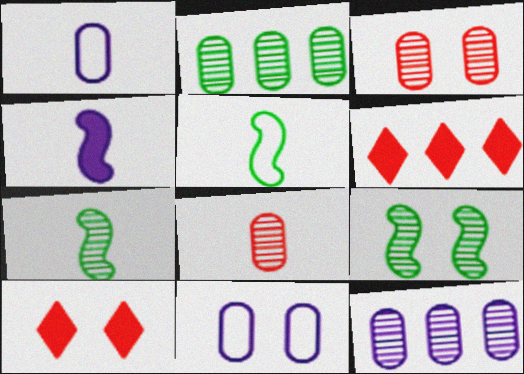[[1, 6, 9], 
[5, 10, 12], 
[6, 7, 11], 
[9, 10, 11]]